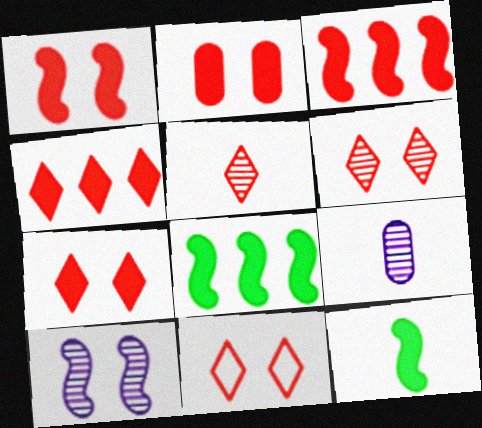[[1, 2, 7], 
[4, 5, 11], 
[6, 7, 11], 
[8, 9, 11]]